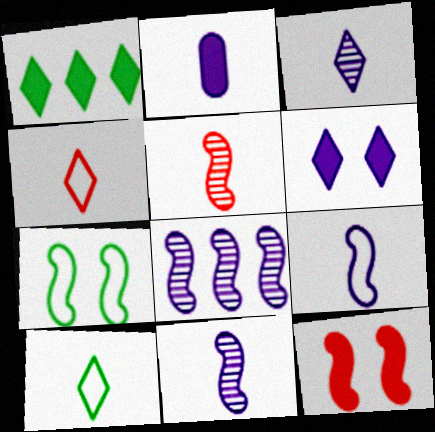[[1, 2, 12], 
[2, 3, 9], 
[2, 5, 10]]